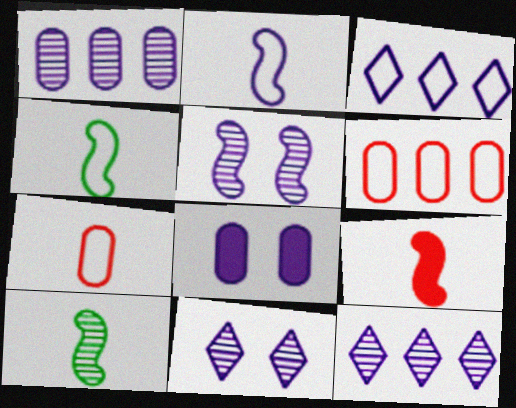[[2, 8, 12], 
[2, 9, 10]]